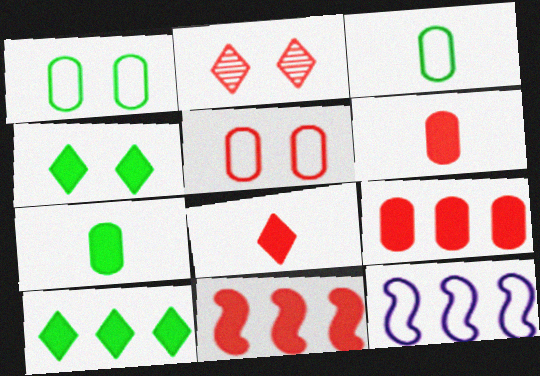[[2, 7, 12]]